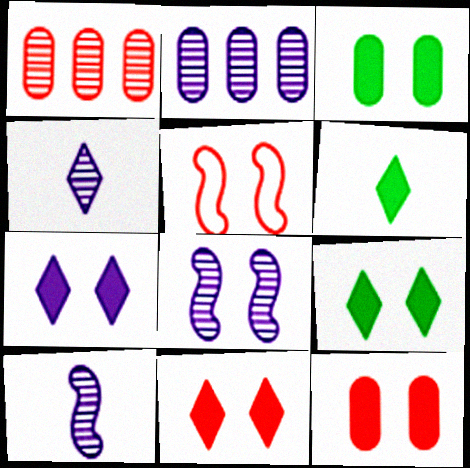[[2, 4, 8], 
[2, 5, 6], 
[7, 9, 11]]